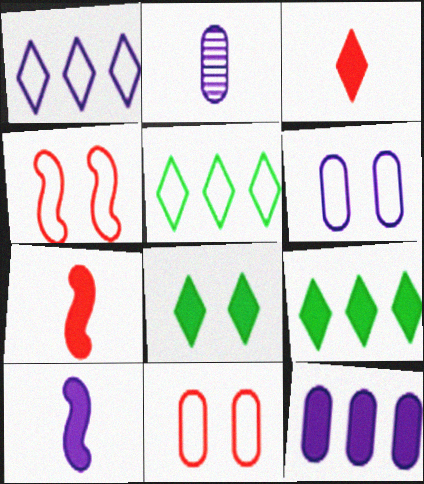[[2, 4, 9], 
[2, 6, 12], 
[7, 8, 12]]